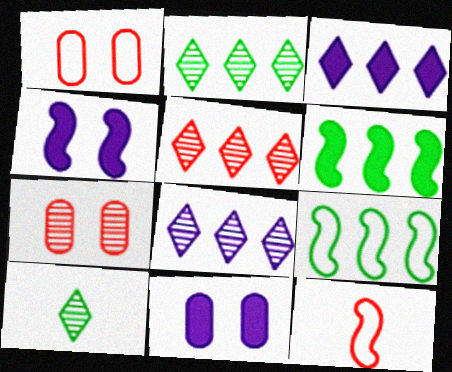[[2, 5, 8], 
[2, 11, 12]]